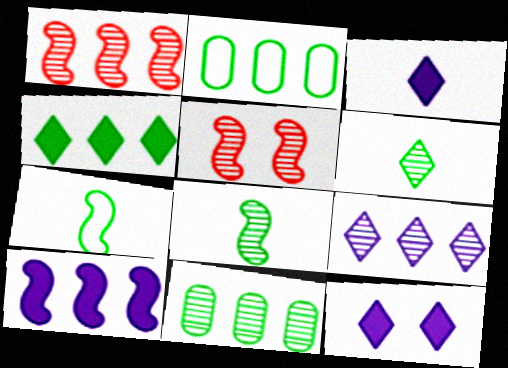[[1, 9, 11], 
[2, 3, 5], 
[5, 7, 10]]